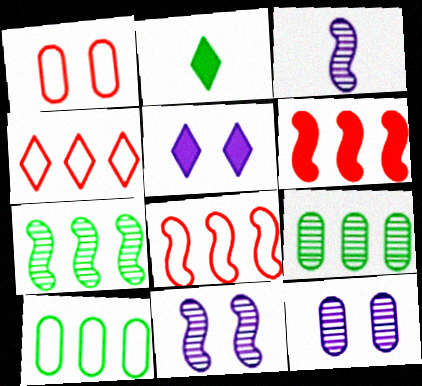[[2, 8, 12]]